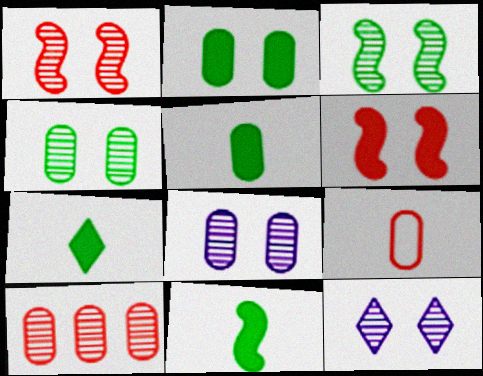[[1, 4, 12], 
[5, 7, 11]]